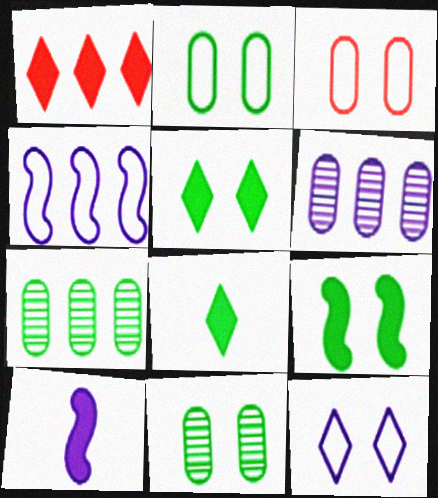[[1, 4, 7], 
[6, 10, 12]]